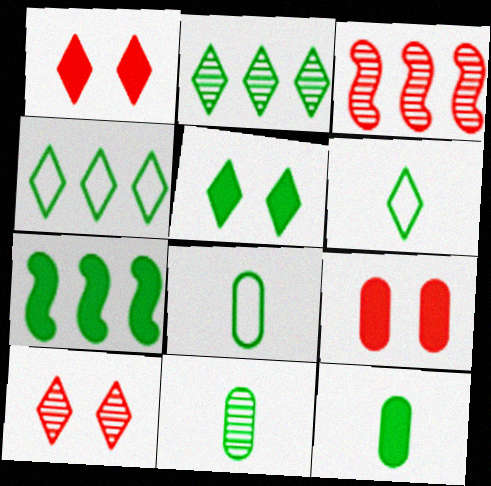[[2, 5, 6], 
[5, 7, 12], 
[8, 11, 12]]